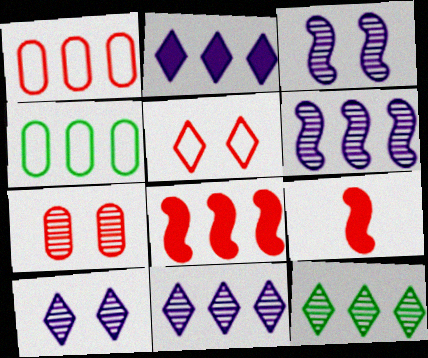[[4, 8, 11], 
[4, 9, 10]]